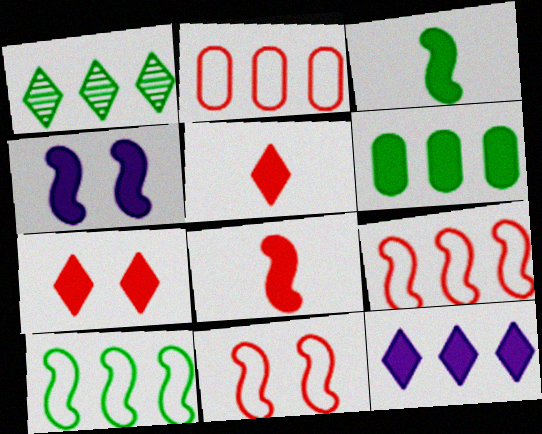[[1, 6, 10], 
[4, 5, 6]]